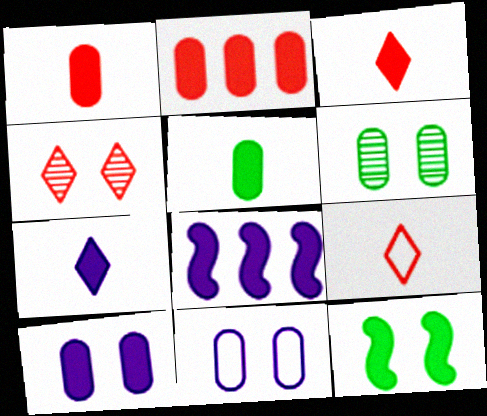[[2, 5, 10], 
[2, 7, 12], 
[4, 11, 12], 
[6, 8, 9], 
[7, 8, 10]]